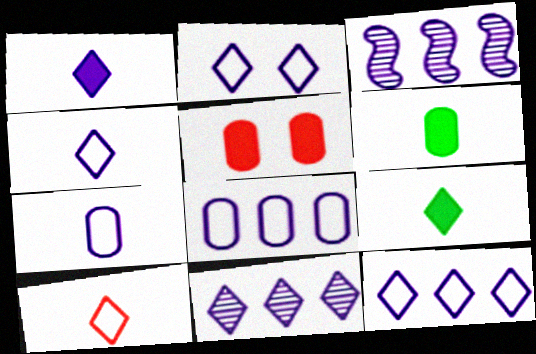[[1, 2, 11], 
[2, 4, 12]]